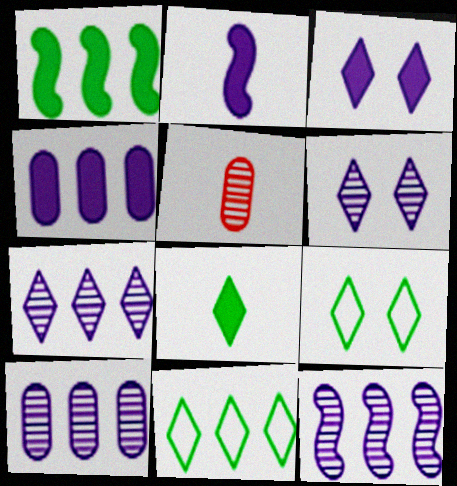[[2, 3, 4], 
[7, 10, 12]]